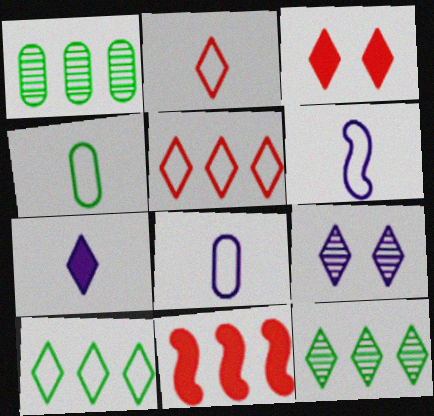[[1, 3, 6], 
[2, 4, 6], 
[4, 9, 11]]